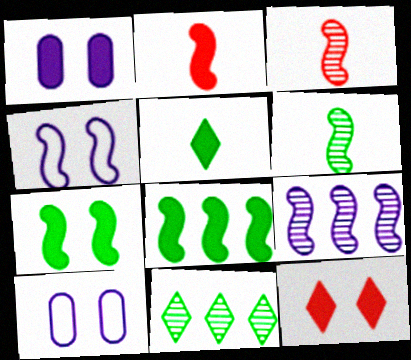[[1, 7, 12], 
[2, 10, 11], 
[3, 4, 8]]